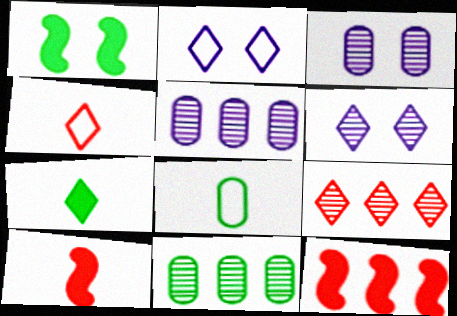[[1, 4, 5], 
[2, 7, 9], 
[2, 10, 11], 
[6, 8, 12]]